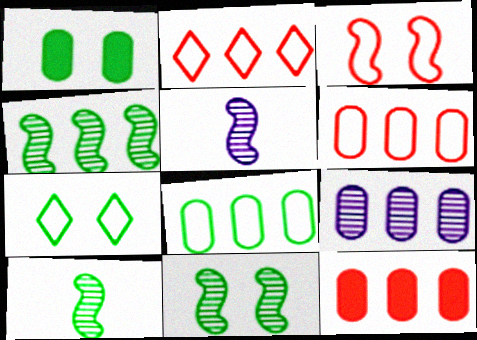[[1, 2, 5], 
[1, 7, 11], 
[4, 10, 11], 
[5, 7, 12], 
[8, 9, 12]]